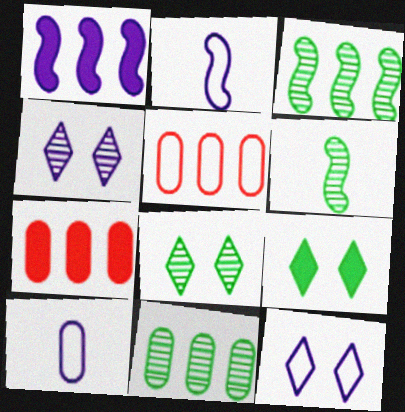[[1, 4, 10], 
[2, 7, 8], 
[6, 7, 12], 
[6, 8, 11]]